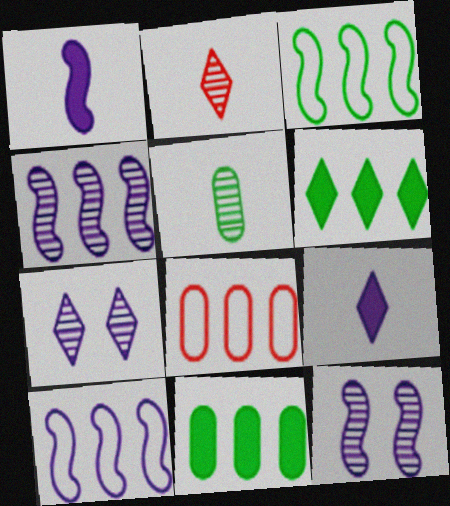[[1, 10, 12], 
[4, 6, 8]]